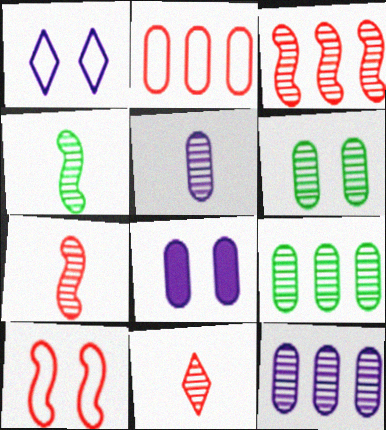[[4, 5, 11]]